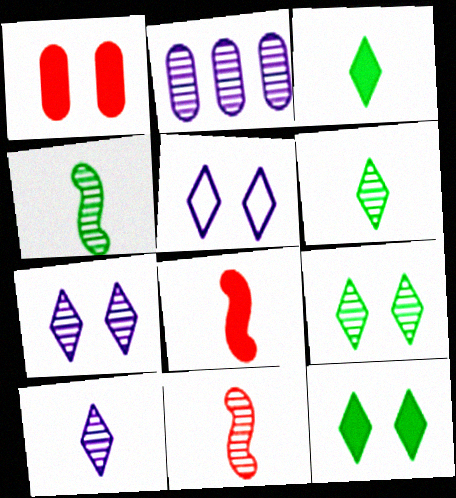[[2, 9, 11]]